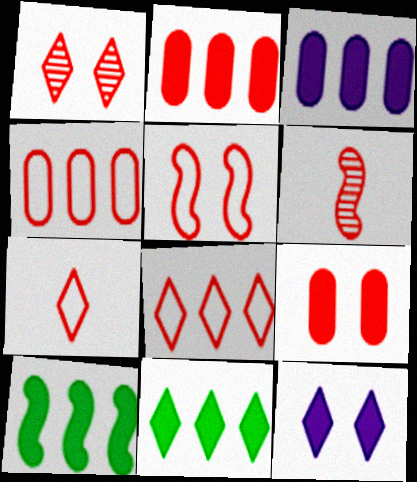[[1, 5, 9], 
[4, 5, 7], 
[6, 8, 9]]